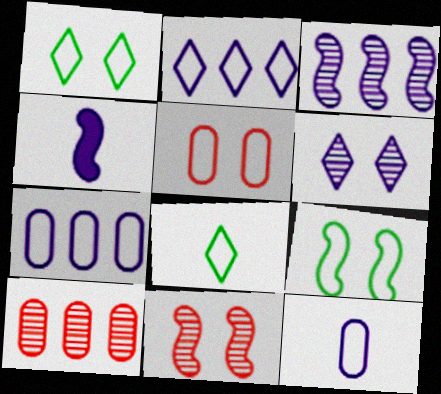[[1, 4, 10], 
[4, 6, 7]]